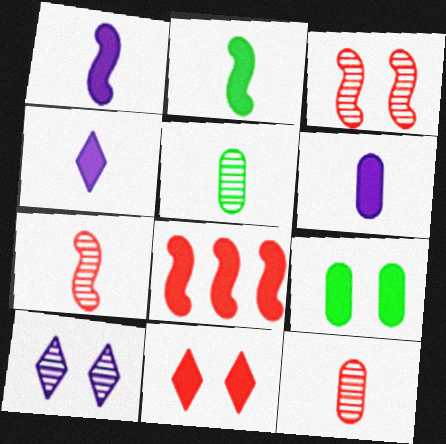[[1, 4, 6], 
[4, 8, 9]]